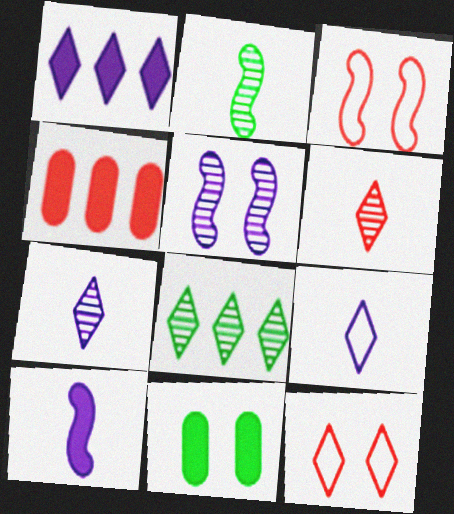[[3, 4, 6], 
[5, 11, 12]]